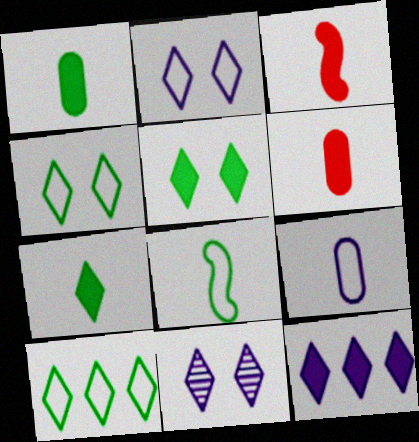[]